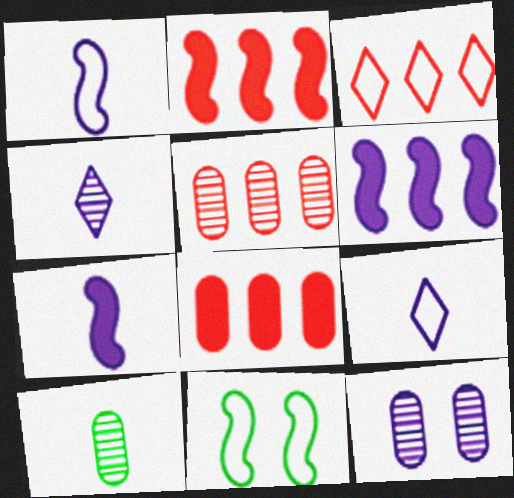[[2, 3, 5], 
[4, 8, 11], 
[5, 10, 12], 
[6, 9, 12]]